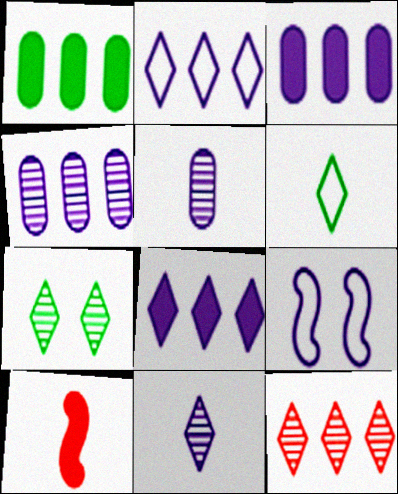[[3, 9, 11], 
[5, 6, 10], 
[5, 8, 9], 
[7, 11, 12]]